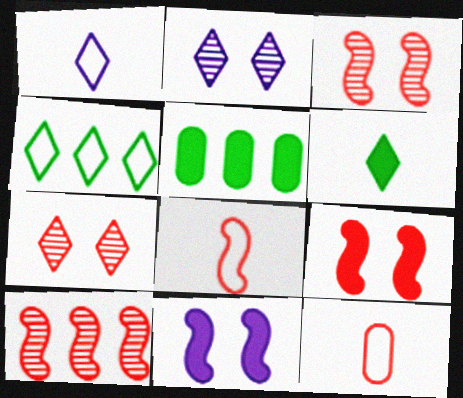[[1, 3, 5], 
[2, 5, 8], 
[8, 9, 10]]